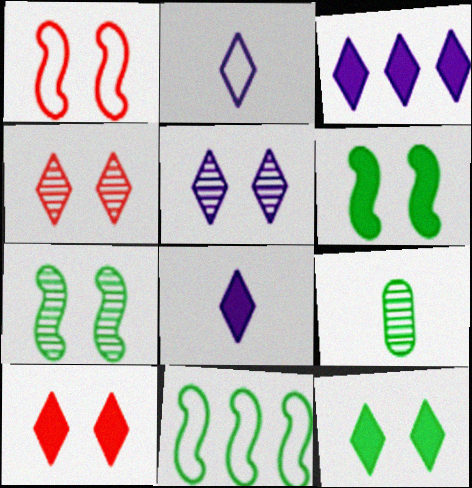[[1, 3, 9], 
[2, 3, 5], 
[9, 11, 12]]